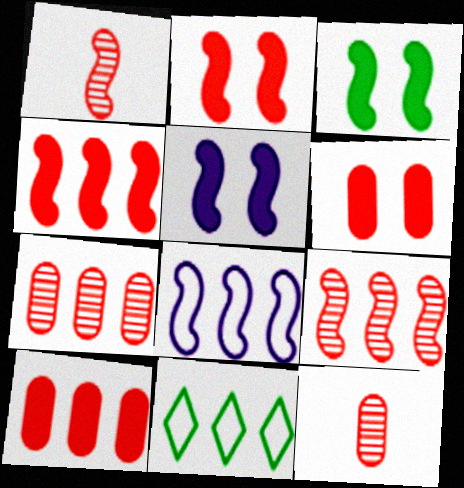[[1, 3, 8], 
[2, 3, 5], 
[5, 11, 12]]